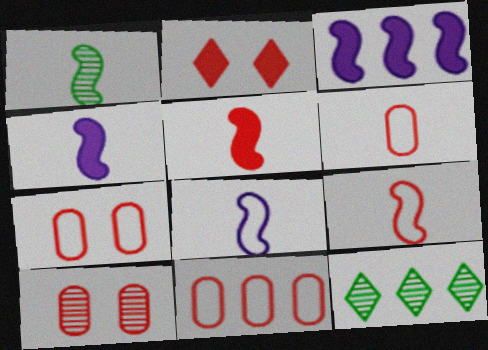[[1, 4, 9], 
[1, 5, 8], 
[3, 11, 12], 
[4, 7, 12], 
[6, 7, 11]]